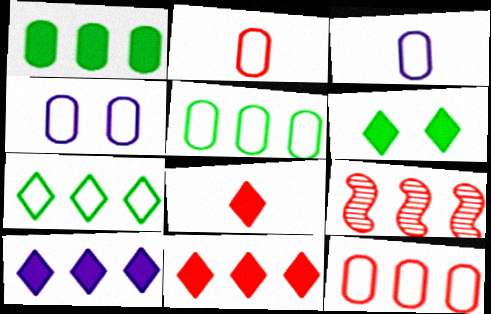[[2, 4, 5], 
[3, 6, 9], 
[5, 9, 10], 
[6, 8, 10], 
[9, 11, 12]]